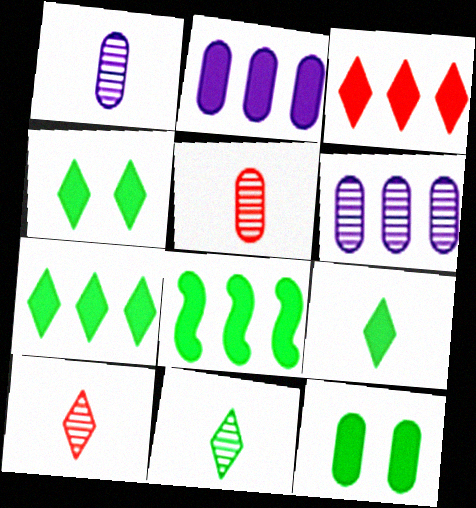[[2, 3, 8], 
[4, 7, 9], 
[8, 9, 12]]